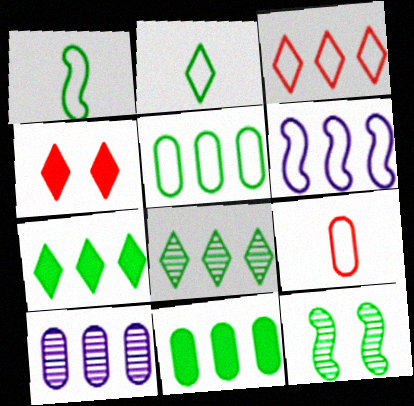[[1, 4, 10], 
[2, 11, 12], 
[3, 5, 6]]